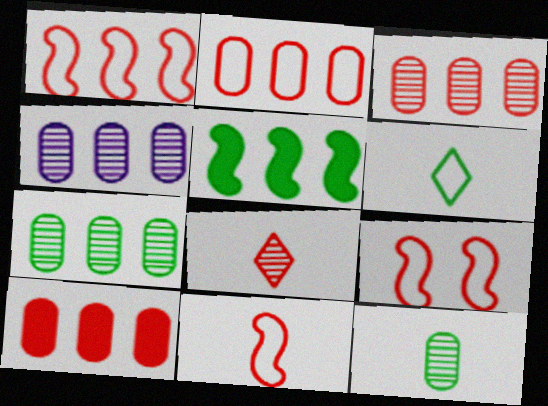[[1, 9, 11], 
[2, 3, 10], 
[3, 4, 7], 
[8, 9, 10]]